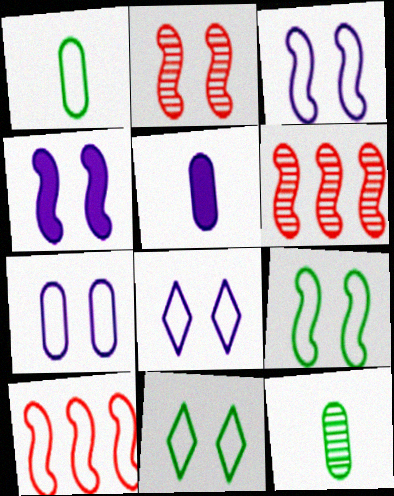[[1, 8, 10], 
[2, 4, 9], 
[3, 7, 8], 
[5, 6, 11]]